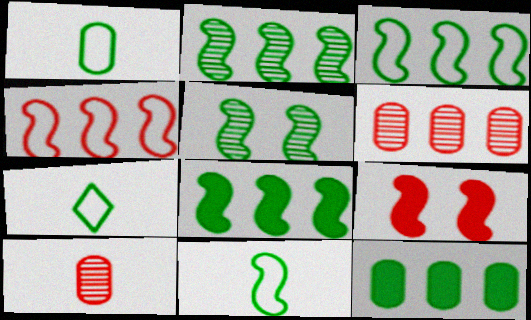[[1, 7, 11], 
[2, 3, 8], 
[5, 7, 12], 
[5, 8, 11]]